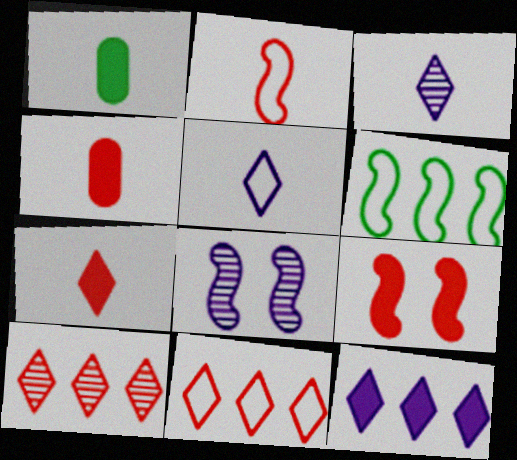[[1, 2, 3], 
[1, 8, 11], 
[1, 9, 12]]